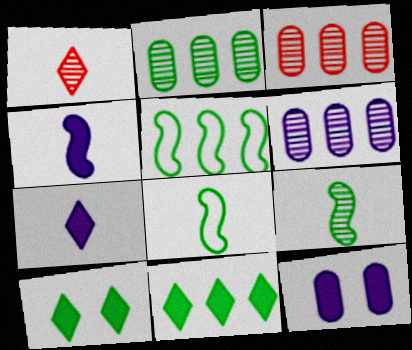[[1, 5, 12], 
[2, 3, 6], 
[2, 5, 11], 
[2, 8, 10]]